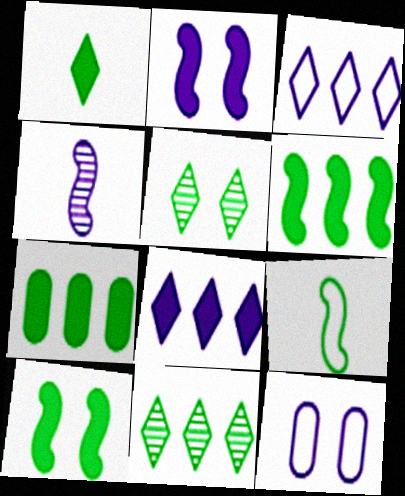[[1, 7, 10], 
[4, 8, 12], 
[5, 7, 9]]